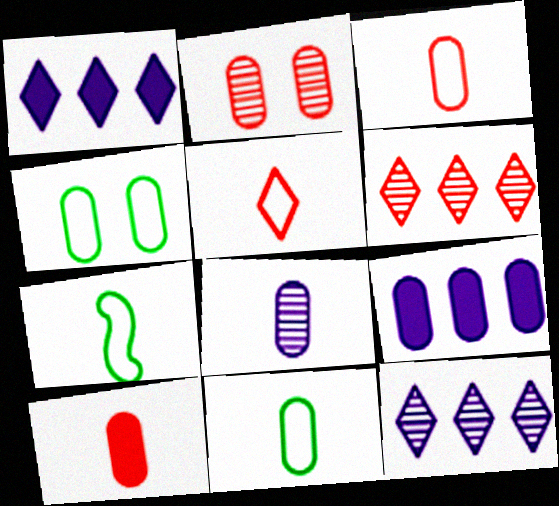[[1, 2, 7], 
[2, 9, 11], 
[8, 10, 11]]